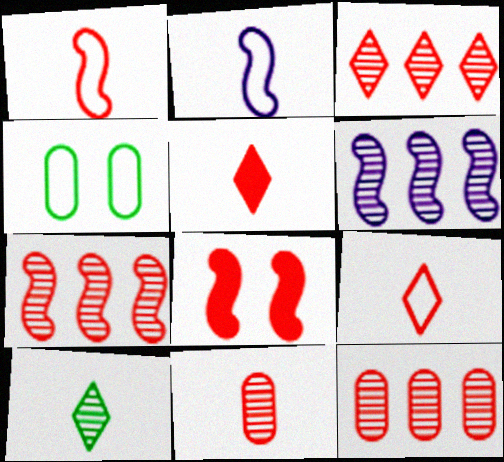[[1, 5, 11], 
[1, 7, 8], 
[3, 7, 12], 
[4, 5, 6], 
[8, 9, 12]]